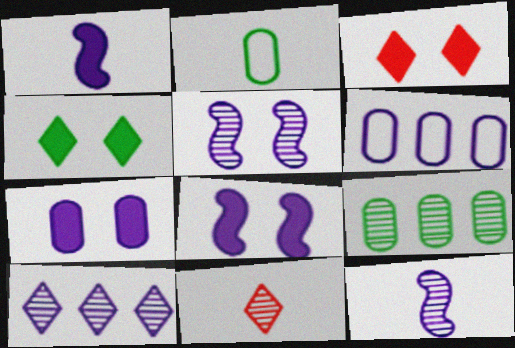[[1, 2, 11], 
[5, 9, 11]]